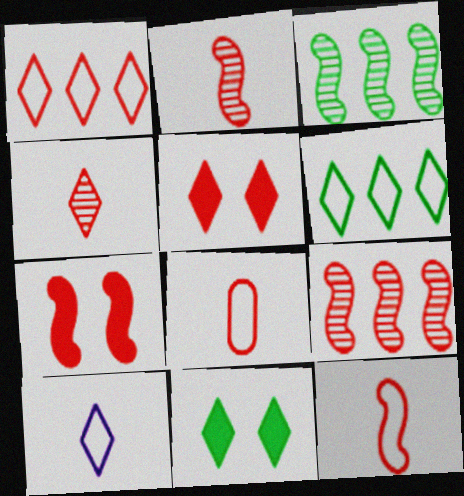[[1, 4, 5], 
[5, 8, 9], 
[7, 9, 12]]